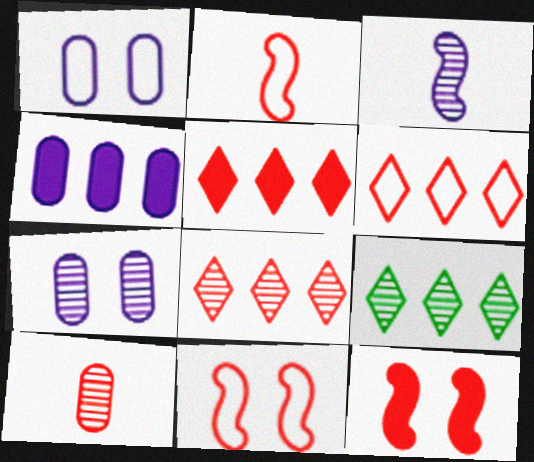[[5, 6, 8], 
[5, 10, 11], 
[6, 10, 12]]